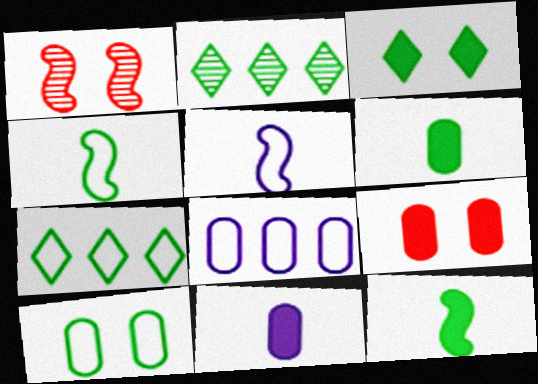[[1, 7, 11], 
[2, 5, 9], 
[2, 10, 12], 
[4, 7, 10]]